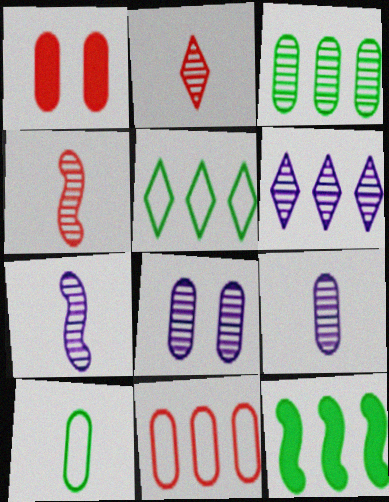[[1, 5, 7], 
[3, 5, 12], 
[6, 7, 8], 
[6, 11, 12]]